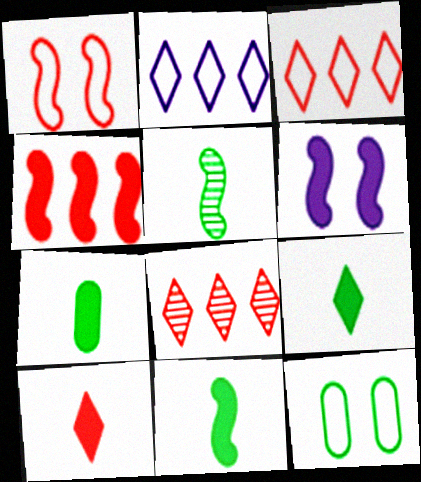[[4, 6, 11], 
[7, 9, 11]]